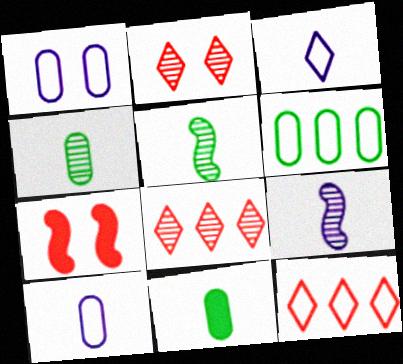[]